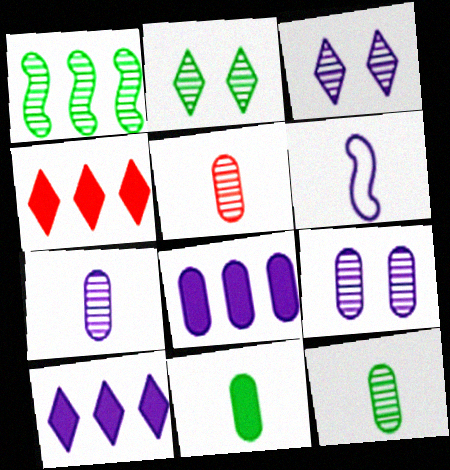[[1, 2, 12], 
[1, 3, 5], 
[3, 6, 8], 
[5, 7, 12], 
[6, 9, 10]]